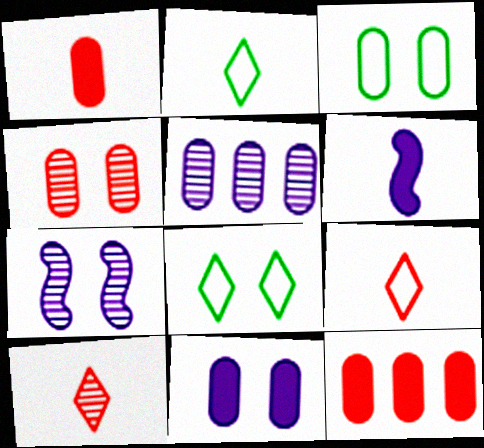[[1, 3, 5], 
[2, 7, 12], 
[3, 4, 11]]